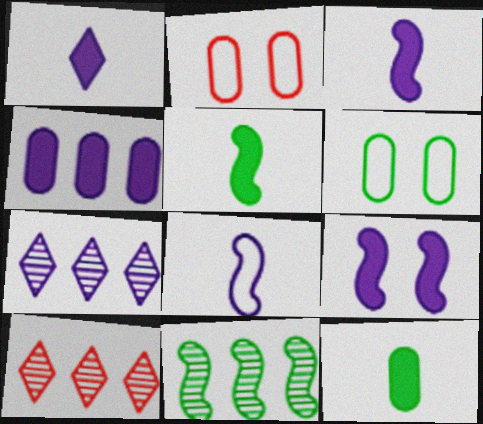[[1, 2, 11], 
[1, 4, 9], 
[2, 5, 7], 
[3, 6, 10]]